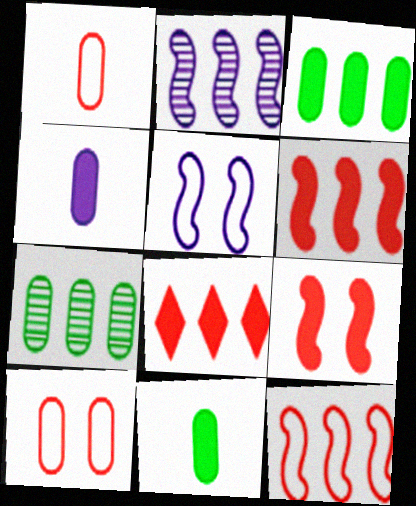[[4, 7, 10]]